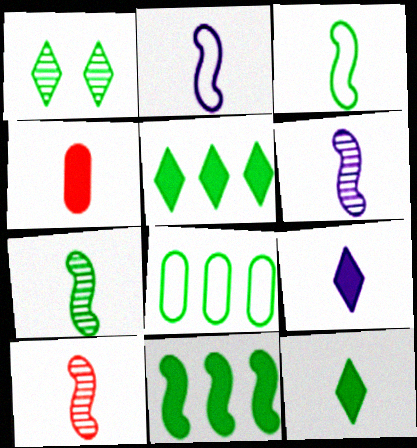[[6, 7, 10]]